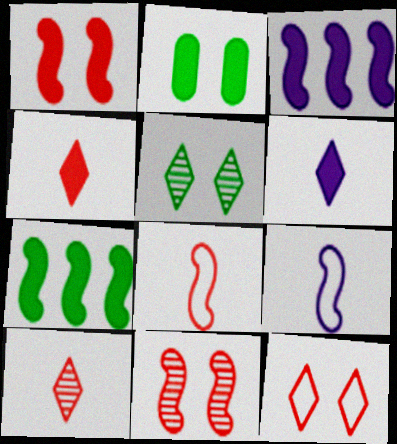[[2, 3, 4], 
[7, 9, 11]]